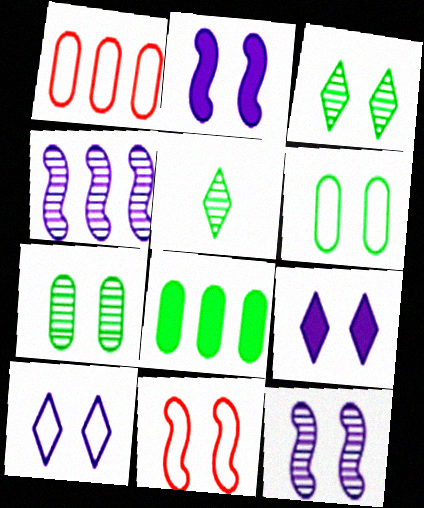[[1, 2, 5], 
[6, 10, 11], 
[7, 9, 11]]